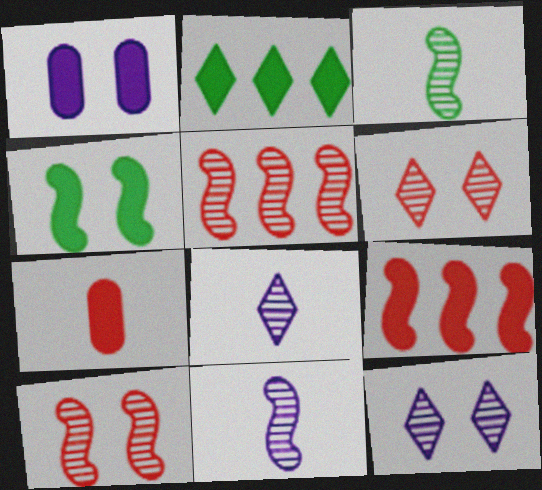[]